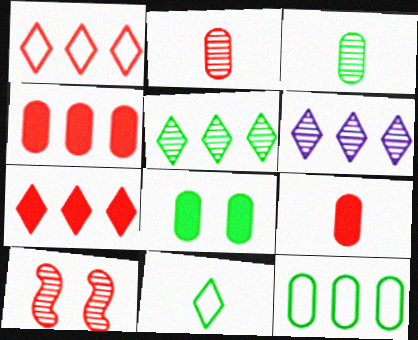[[1, 9, 10], 
[3, 6, 10], 
[3, 8, 12]]